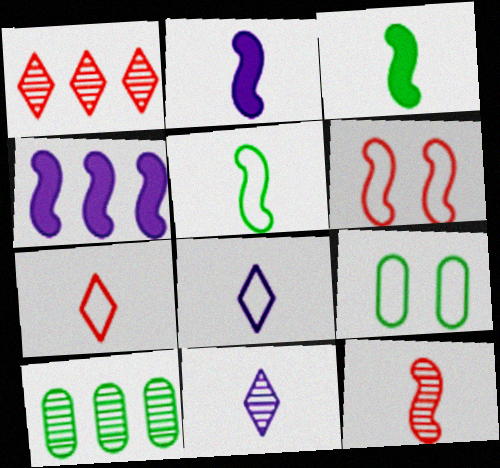[[1, 2, 9], 
[2, 5, 12]]